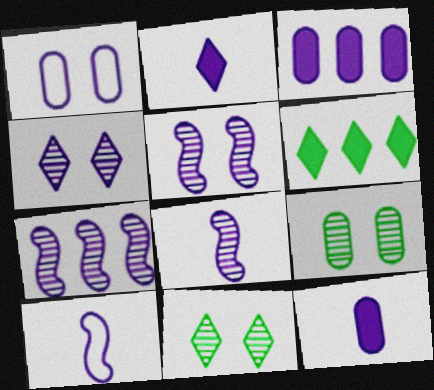[[1, 2, 7], 
[3, 4, 10], 
[5, 7, 8]]